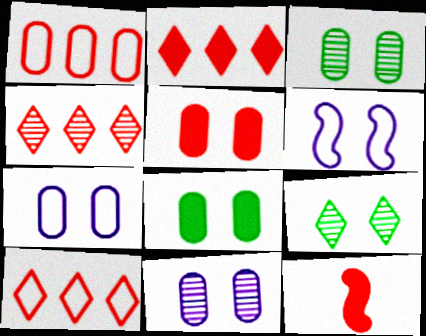[[2, 4, 10], 
[2, 5, 12], 
[3, 5, 7], 
[5, 6, 9]]